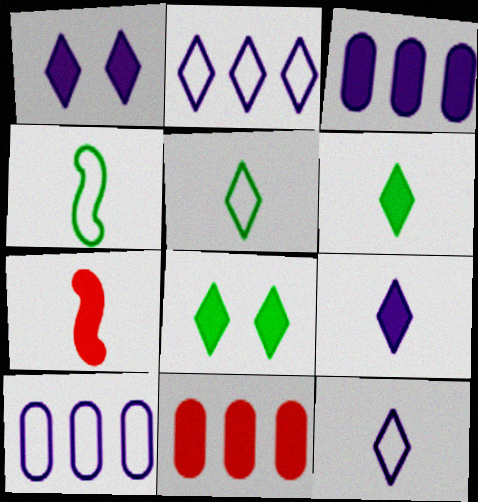[[3, 7, 8]]